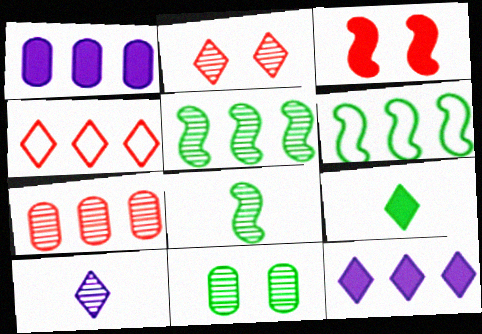[[1, 3, 9], 
[1, 4, 5], 
[6, 7, 12], 
[6, 9, 11]]